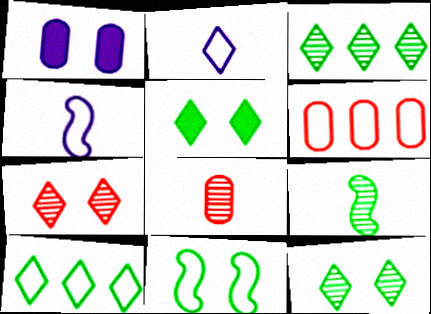[[1, 7, 11], 
[2, 6, 11]]